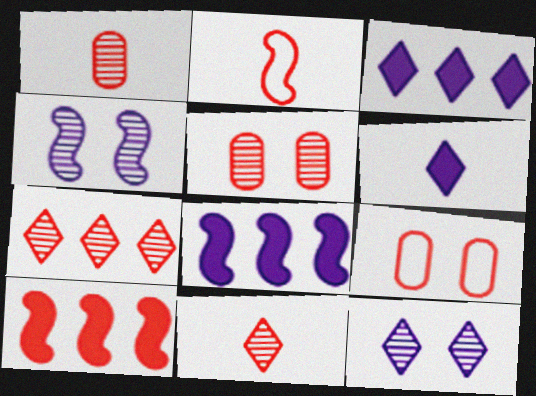[[9, 10, 11]]